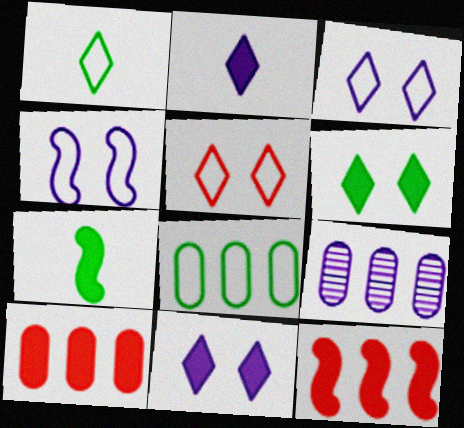[[2, 4, 9], 
[5, 7, 9], 
[7, 10, 11], 
[8, 9, 10]]